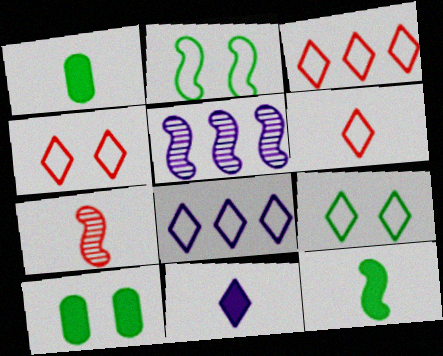[[1, 4, 5], 
[3, 4, 6], 
[5, 6, 10], 
[6, 8, 9], 
[7, 8, 10]]